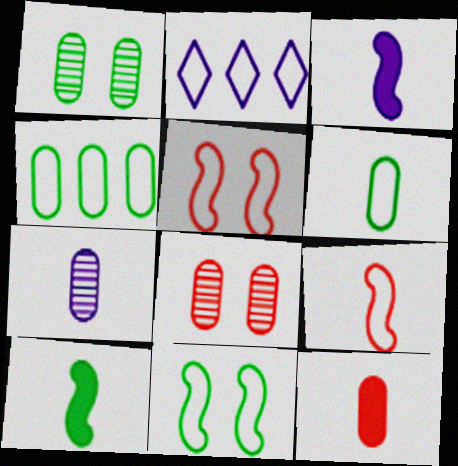[[2, 5, 6], 
[2, 8, 10], 
[6, 7, 12]]